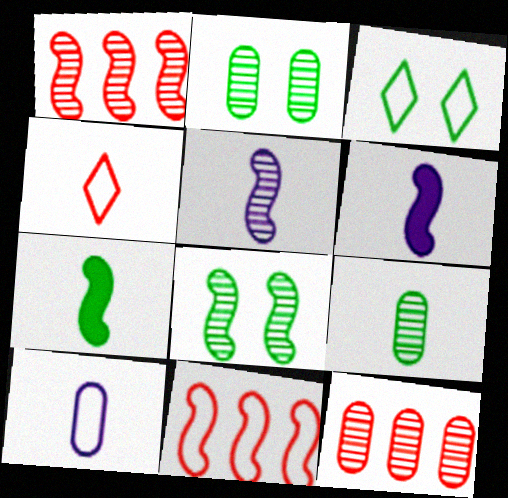[[1, 5, 8], 
[3, 6, 12], 
[3, 10, 11], 
[4, 6, 9], 
[6, 8, 11]]